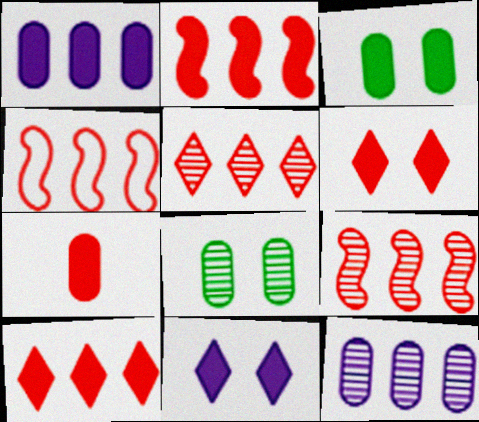[[1, 3, 7], 
[2, 4, 9], 
[2, 6, 7]]